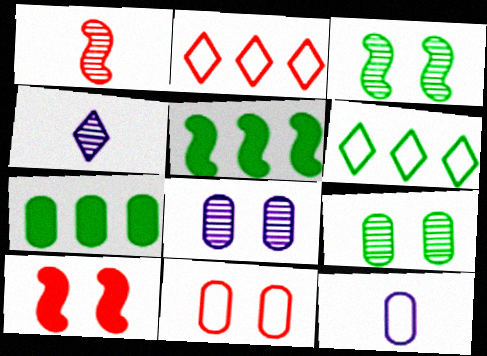[[4, 5, 11]]